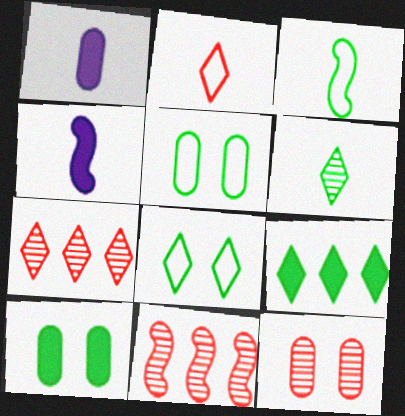[[1, 8, 11], 
[4, 5, 7], 
[6, 8, 9]]